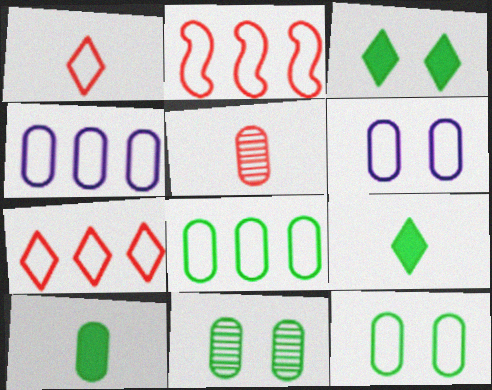[[8, 10, 11]]